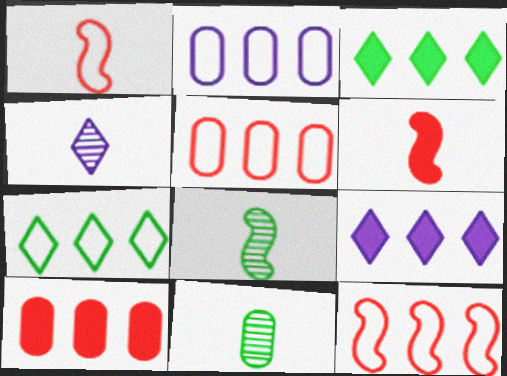[[2, 7, 12]]